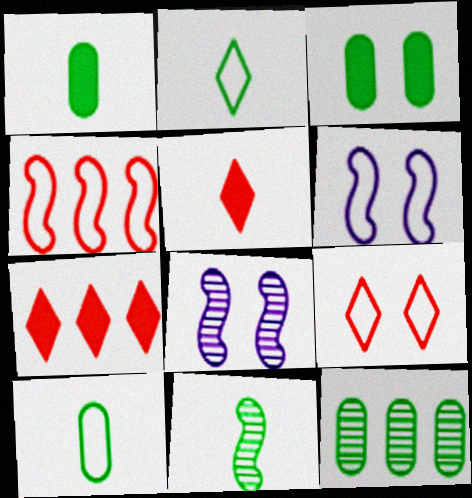[[1, 2, 11], 
[3, 8, 9], 
[3, 10, 12], 
[5, 6, 12], 
[7, 8, 10]]